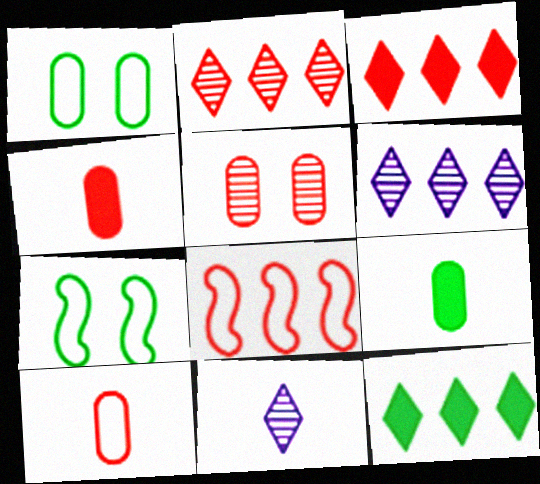[[4, 6, 7]]